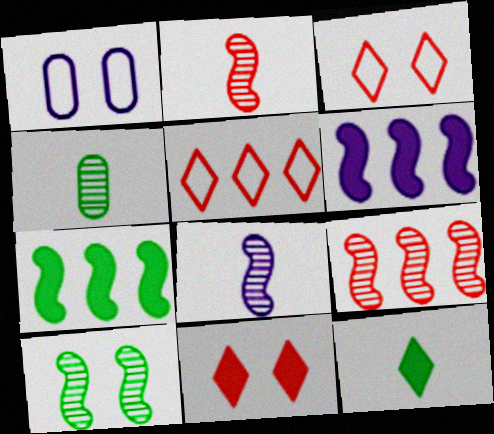[[1, 9, 12], 
[1, 10, 11], 
[3, 4, 6], 
[8, 9, 10]]